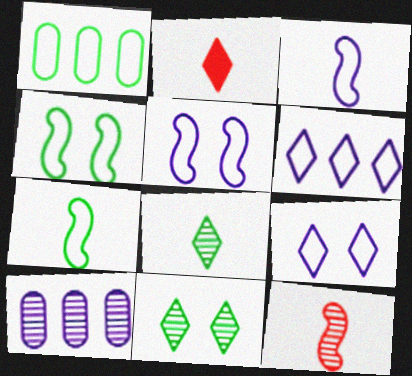[[2, 4, 10], 
[2, 6, 11], 
[10, 11, 12]]